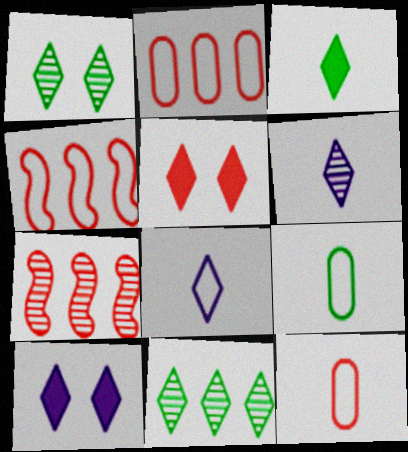[[5, 7, 12], 
[5, 8, 11], 
[7, 9, 10]]